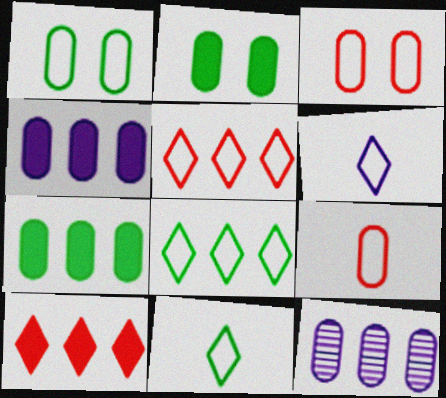[[2, 9, 12]]